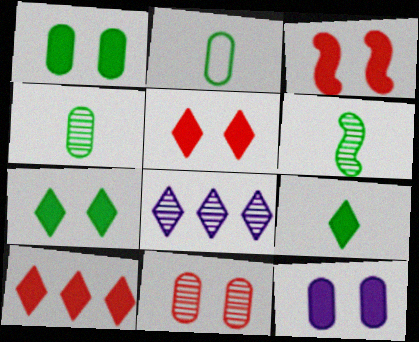[[2, 3, 8], 
[2, 6, 9], 
[3, 7, 12], 
[6, 8, 11]]